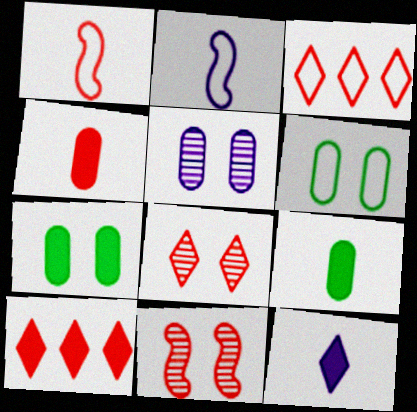[[2, 3, 6], 
[3, 4, 11]]